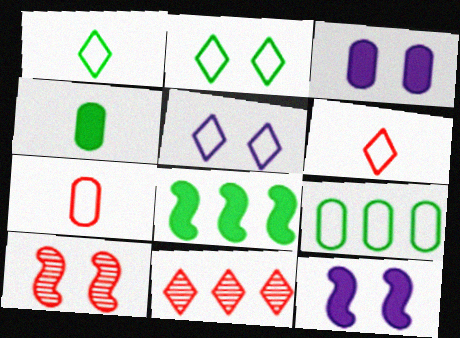[[2, 3, 10]]